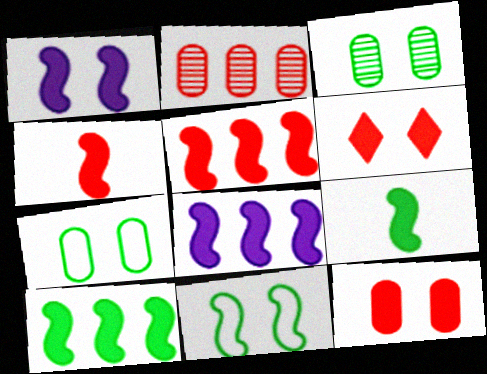[[1, 4, 10], 
[1, 5, 9], 
[5, 8, 10]]